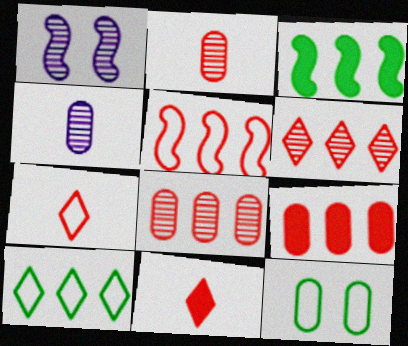[[4, 9, 12], 
[5, 6, 9]]